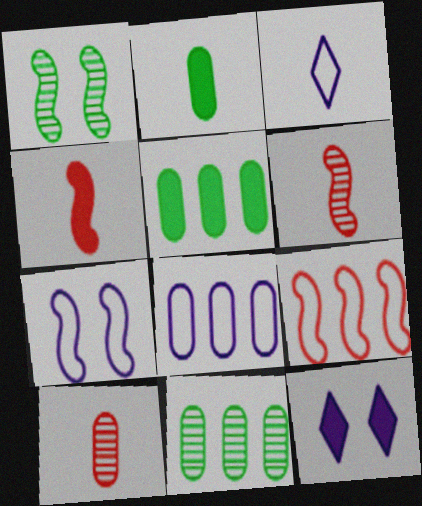[[2, 3, 6], 
[3, 7, 8], 
[4, 5, 12]]